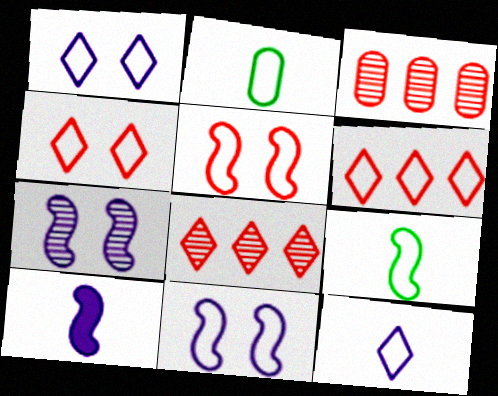[[2, 6, 11]]